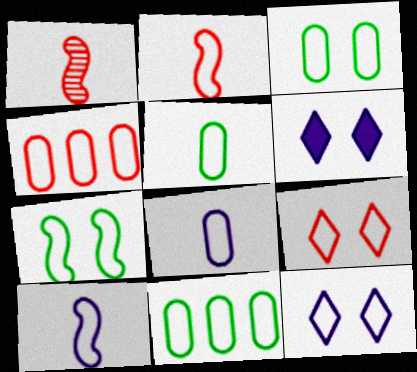[[1, 6, 11], 
[2, 4, 9], 
[2, 11, 12], 
[3, 4, 8], 
[3, 5, 11], 
[9, 10, 11]]